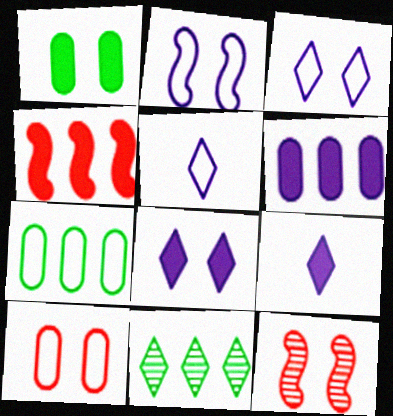[[1, 3, 12], 
[1, 4, 9], 
[7, 9, 12]]